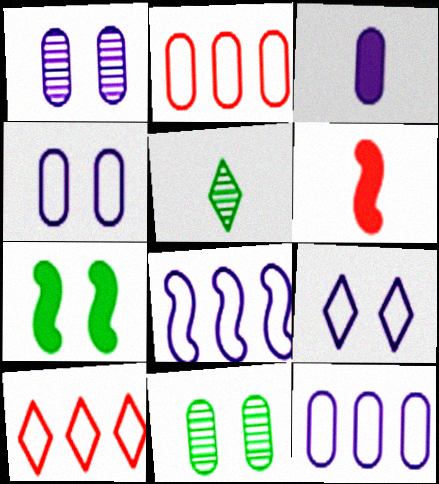[[1, 3, 12], 
[2, 3, 11]]